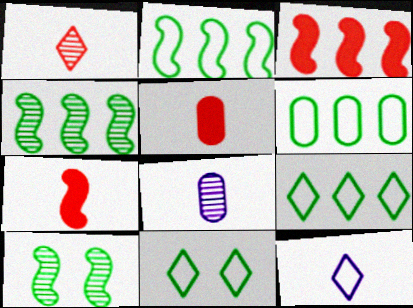[[2, 6, 9], 
[3, 8, 11]]